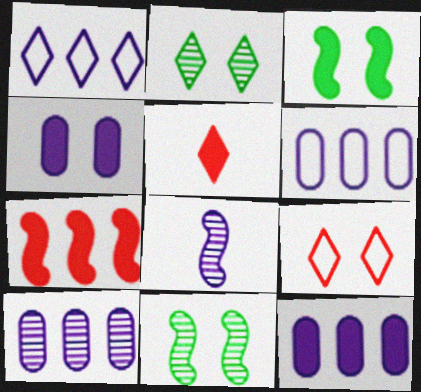[[1, 2, 5], 
[1, 4, 8], 
[3, 5, 12], 
[4, 9, 11], 
[5, 6, 11], 
[6, 10, 12]]